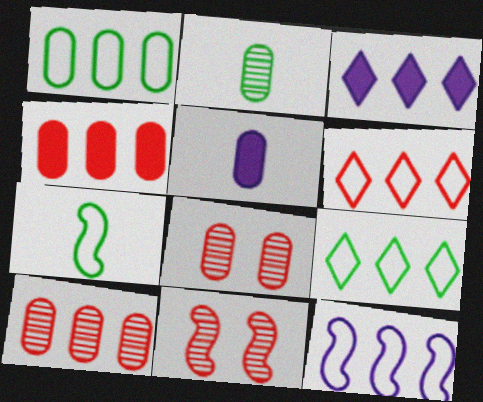[[1, 5, 8], 
[1, 6, 12], 
[3, 7, 8], 
[5, 9, 11]]